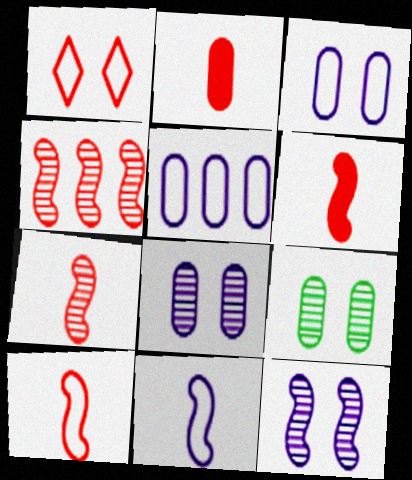[[1, 2, 4], 
[2, 5, 9], 
[6, 7, 10]]